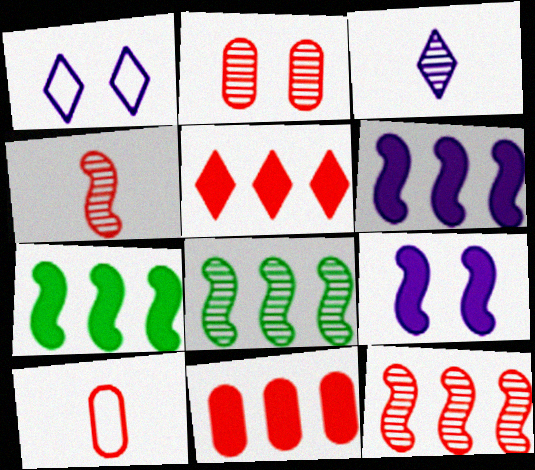[[2, 3, 8], 
[2, 10, 11]]